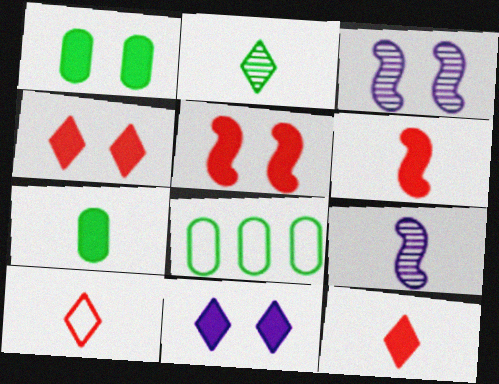[[1, 5, 11], 
[3, 8, 12], 
[4, 8, 9], 
[7, 9, 10]]